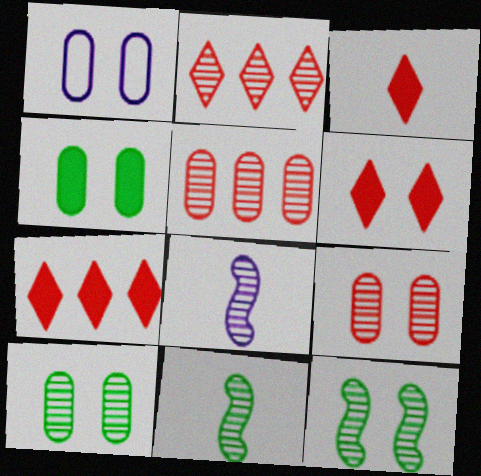[[1, 4, 9], 
[1, 6, 12], 
[1, 7, 11], 
[2, 8, 10], 
[3, 6, 7]]